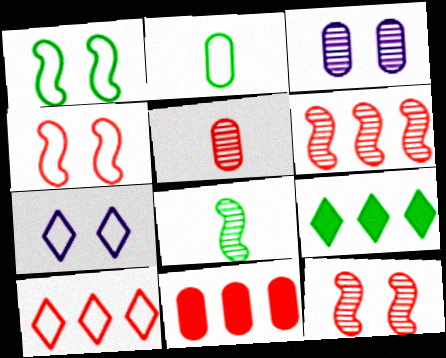[[2, 3, 11], 
[6, 10, 11], 
[7, 8, 11]]